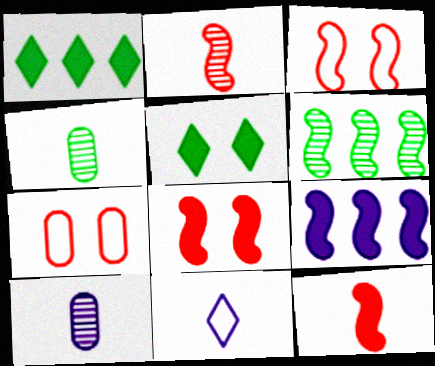[[1, 3, 10], 
[4, 11, 12]]